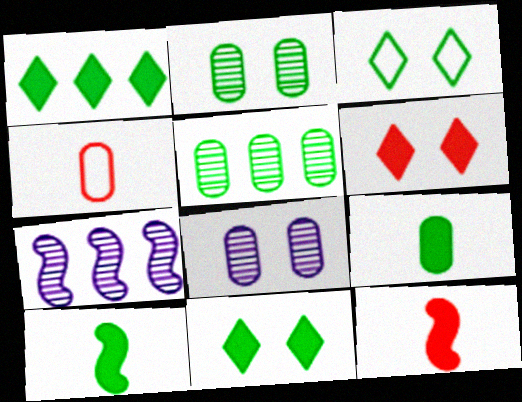[[3, 5, 10], 
[4, 7, 11]]